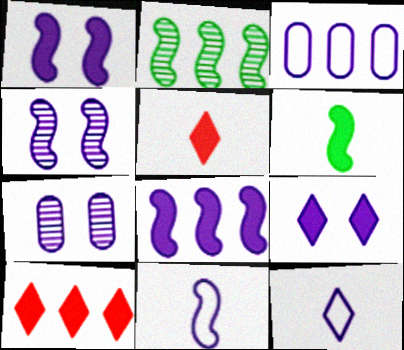[[2, 3, 10], 
[4, 8, 11], 
[7, 8, 12]]